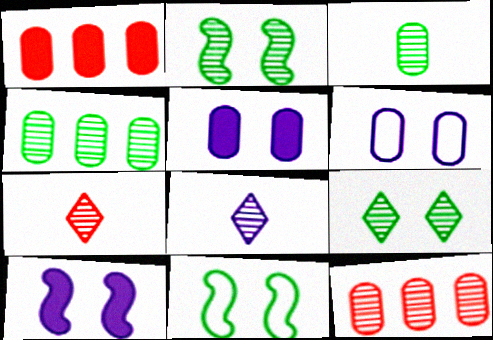[[1, 3, 6], 
[1, 8, 11], 
[2, 8, 12]]